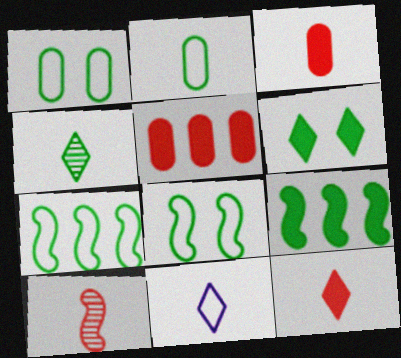[[1, 4, 9], 
[4, 11, 12]]